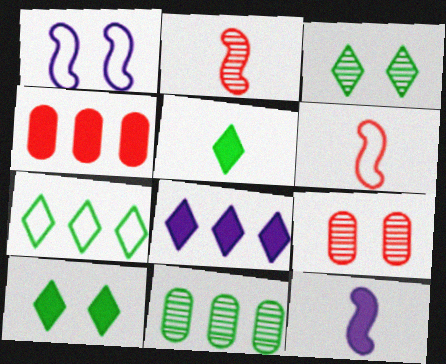[[1, 9, 10], 
[3, 5, 7], 
[4, 10, 12], 
[7, 9, 12]]